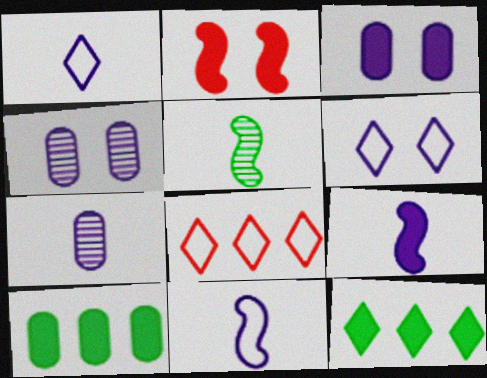[[1, 7, 9], 
[3, 5, 8]]